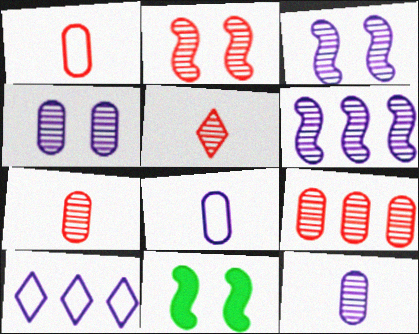[[2, 5, 9], 
[7, 10, 11]]